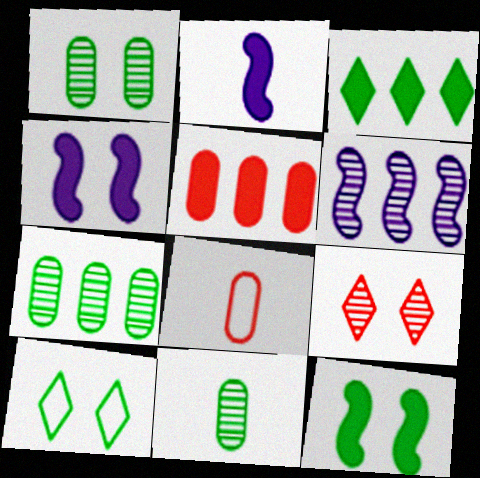[[1, 7, 11], 
[1, 10, 12], 
[6, 9, 11]]